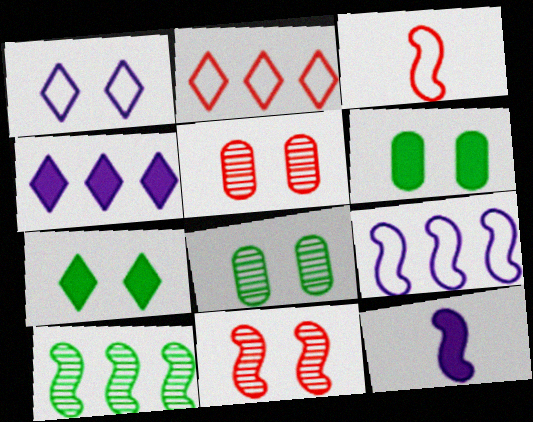[[1, 6, 11], 
[2, 8, 12], 
[3, 4, 8]]